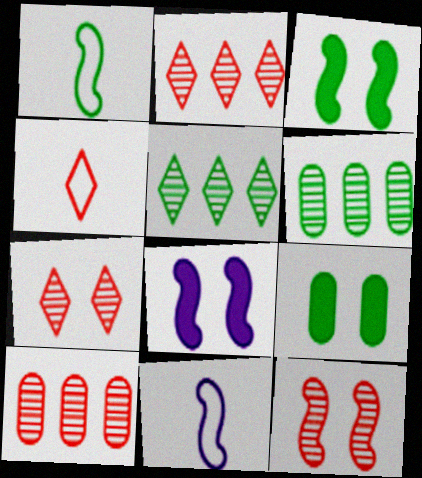[[1, 5, 9], 
[2, 9, 11], 
[4, 6, 8]]